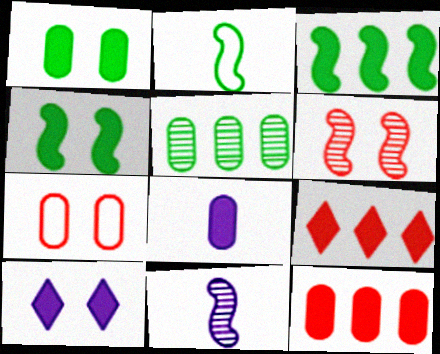[[1, 8, 12], 
[4, 8, 9], 
[5, 7, 8]]